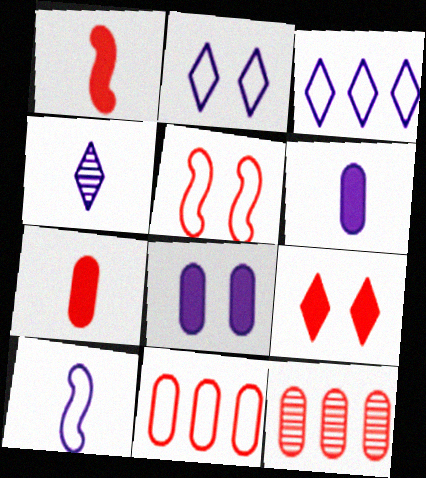[[4, 6, 10]]